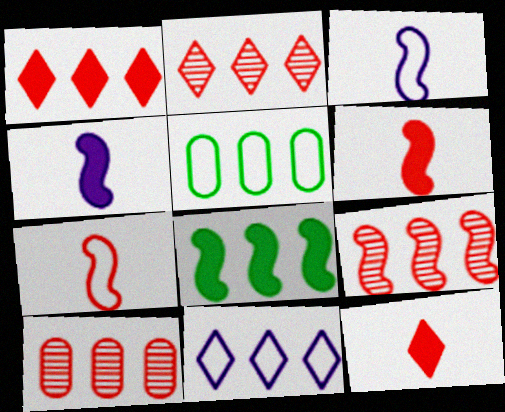[[2, 9, 10], 
[8, 10, 11]]